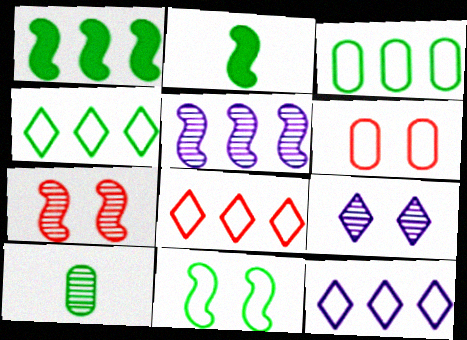[[4, 8, 12]]